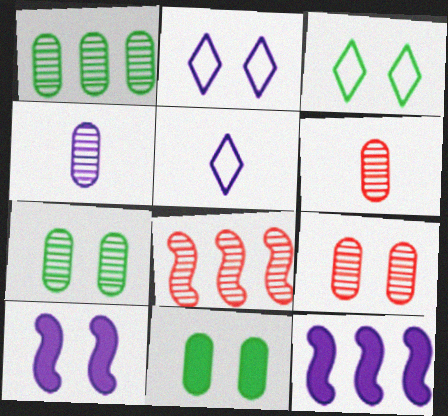[[1, 4, 9], 
[2, 4, 12], 
[3, 6, 12], 
[3, 9, 10], 
[5, 8, 11]]